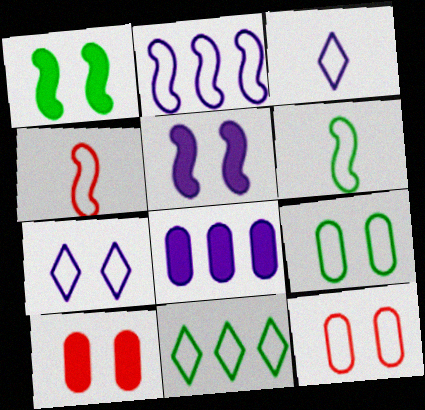[[6, 9, 11]]